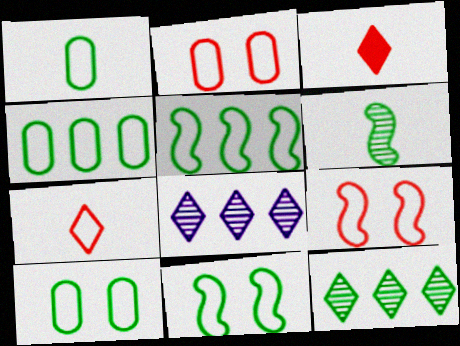[[1, 4, 10]]